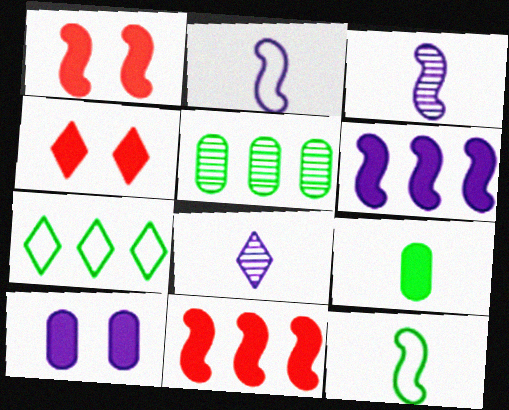[[2, 4, 5], 
[4, 6, 9], 
[4, 7, 8]]